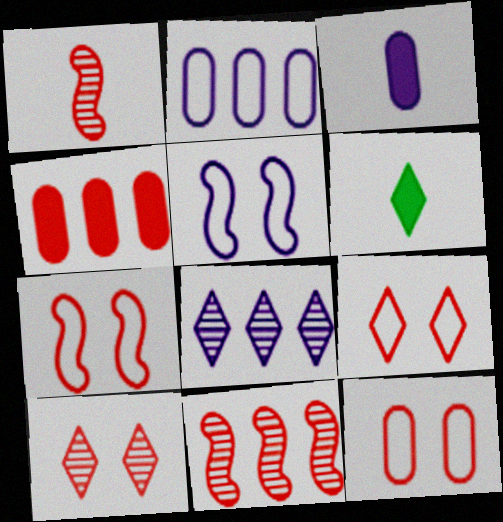[[1, 4, 9], 
[3, 5, 8], 
[6, 8, 9], 
[7, 9, 12]]